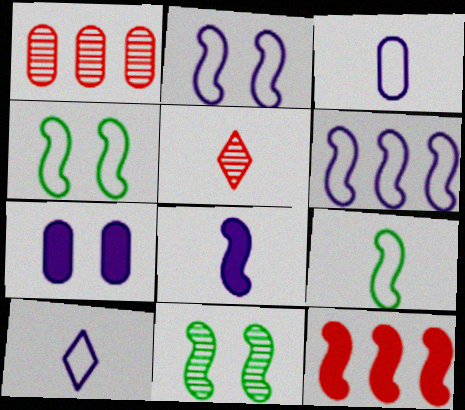[]